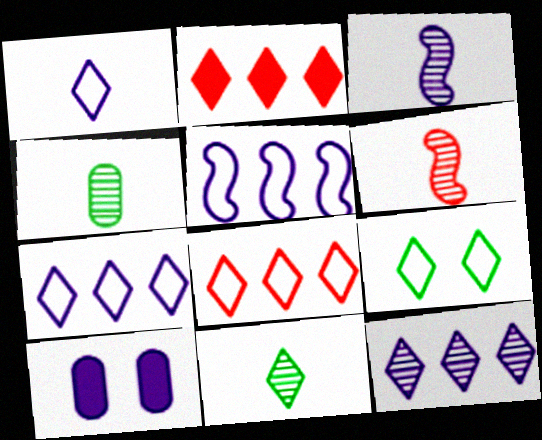[[1, 8, 9], 
[3, 7, 10]]